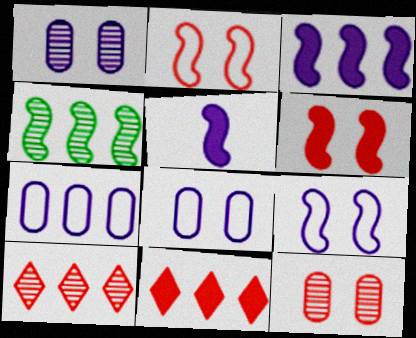[[2, 4, 5], 
[4, 7, 11]]